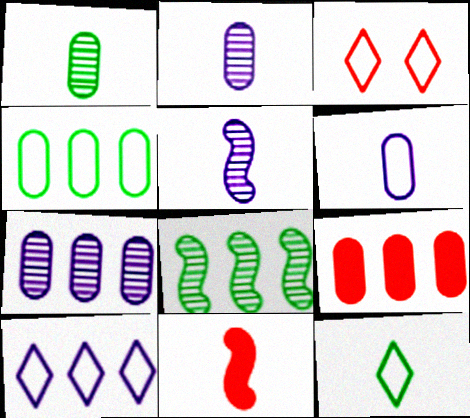[[2, 11, 12], 
[3, 10, 12], 
[4, 7, 9], 
[8, 9, 10]]